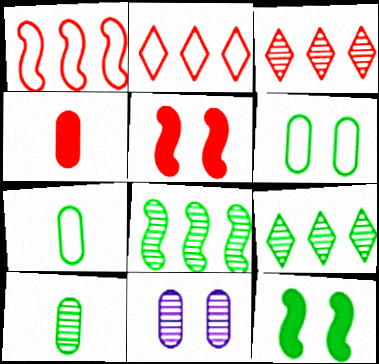[[7, 9, 12]]